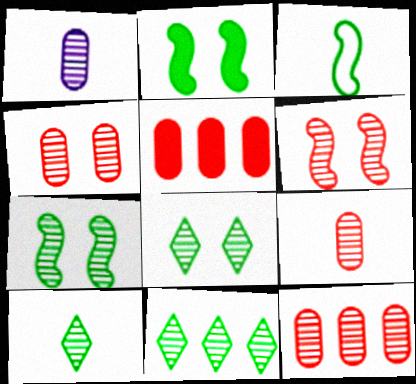[[1, 6, 11], 
[4, 9, 12], 
[8, 10, 11]]